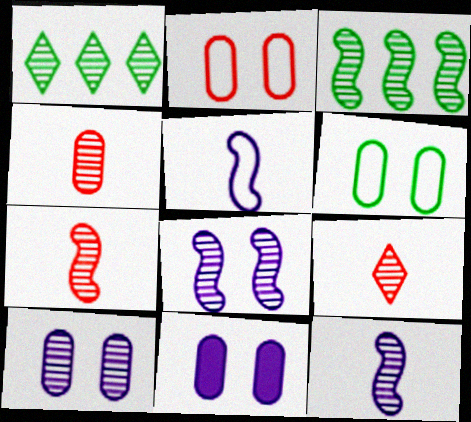[[1, 4, 8], 
[1, 7, 10], 
[3, 7, 8], 
[3, 9, 10], 
[4, 7, 9]]